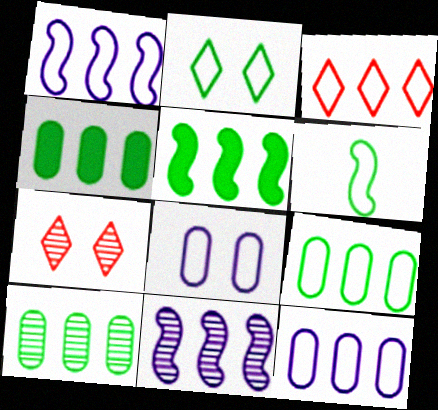[[1, 3, 9], 
[2, 6, 9], 
[3, 4, 11], 
[3, 6, 8], 
[4, 9, 10]]